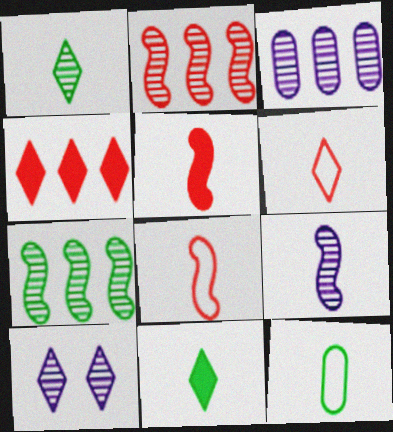[[3, 9, 10]]